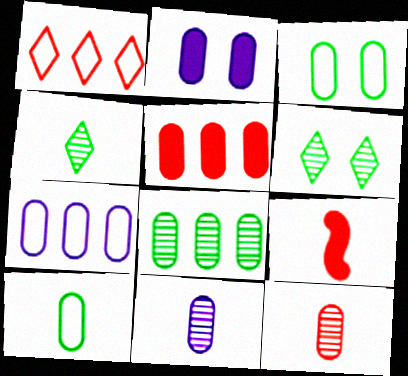[[2, 7, 11], 
[3, 5, 11], 
[5, 7, 8], 
[6, 7, 9]]